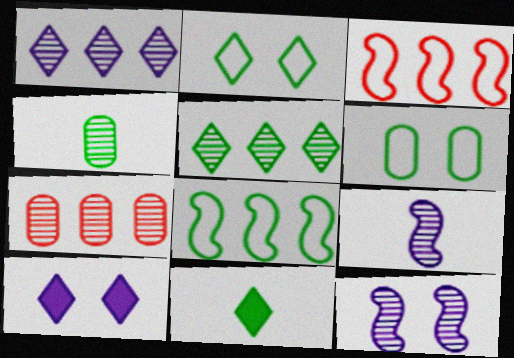[[2, 5, 11], 
[3, 4, 10]]